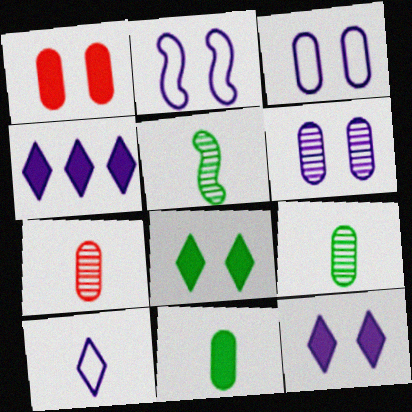[[2, 6, 12]]